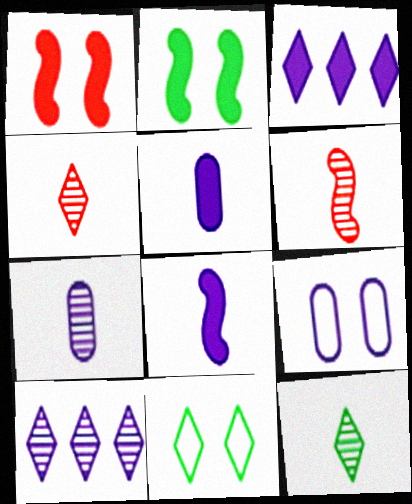[[3, 4, 11], 
[6, 7, 12], 
[8, 9, 10]]